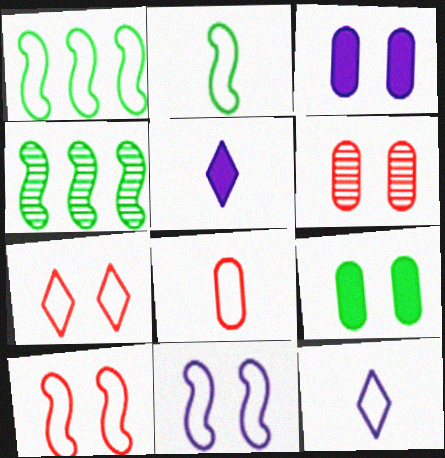[[1, 5, 6], 
[2, 8, 12]]